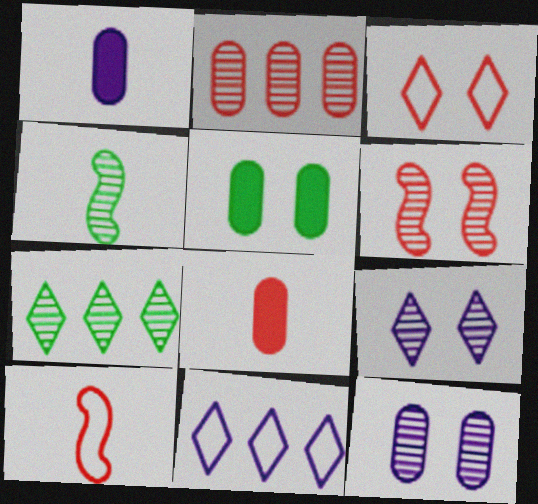[[2, 4, 9]]